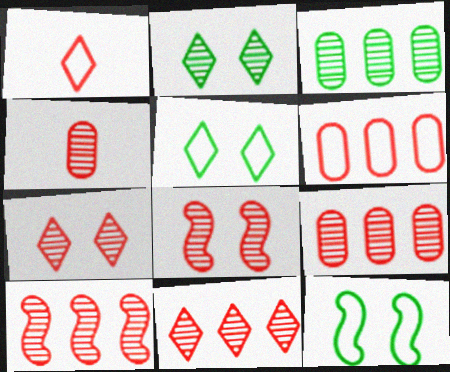[[4, 7, 10], 
[4, 8, 11], 
[9, 10, 11]]